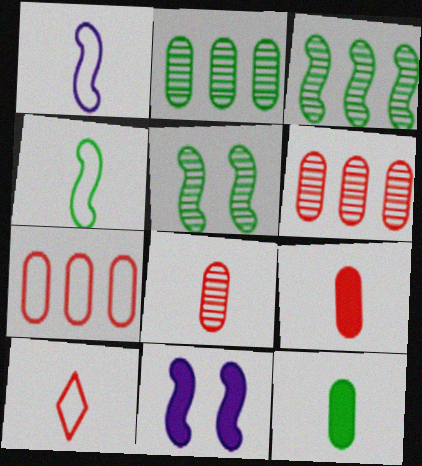[[2, 10, 11]]